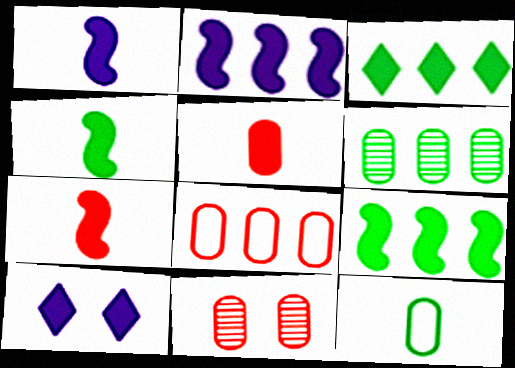[[1, 4, 7], 
[5, 8, 11], 
[5, 9, 10]]